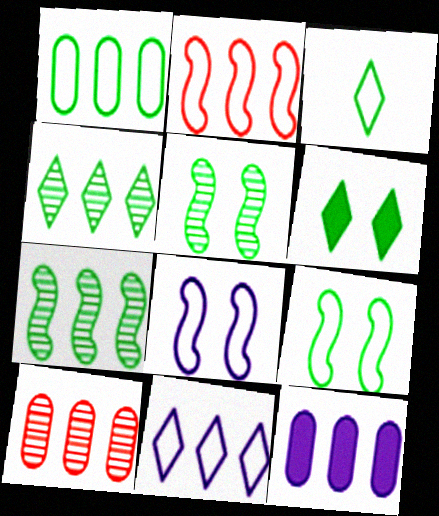[[1, 2, 11], 
[1, 3, 9], 
[1, 10, 12], 
[2, 4, 12], 
[3, 4, 6]]